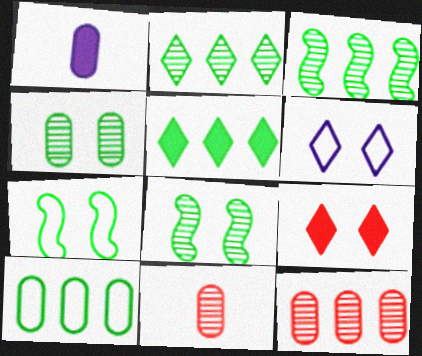[[3, 5, 10]]